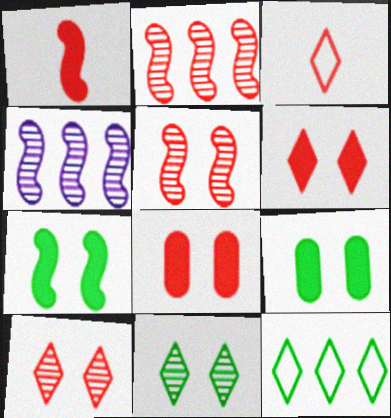[[2, 3, 8], 
[3, 4, 9]]